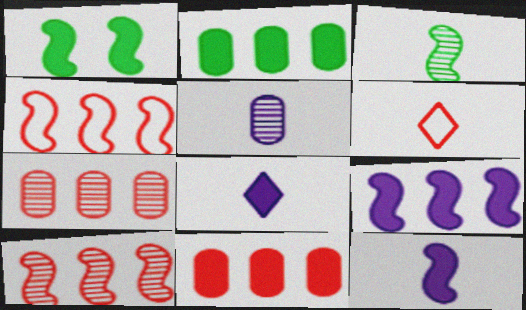[[1, 8, 11]]